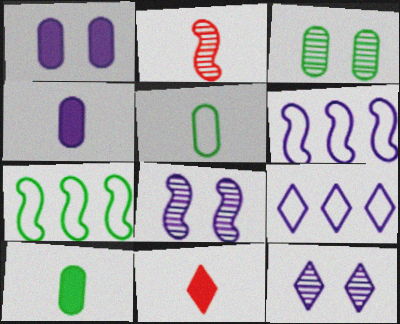[[3, 6, 11], 
[4, 6, 12], 
[4, 8, 9]]